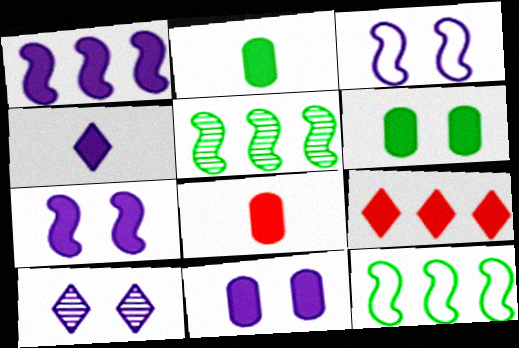[[1, 4, 11], 
[2, 7, 9], 
[3, 10, 11], 
[8, 10, 12]]